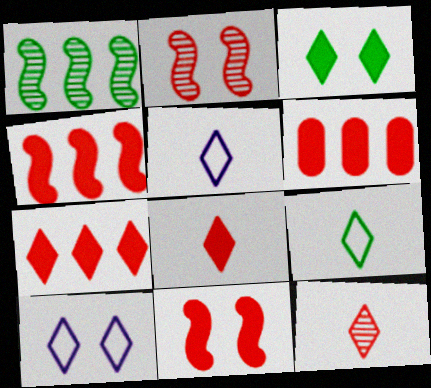[[4, 6, 7], 
[6, 8, 11]]